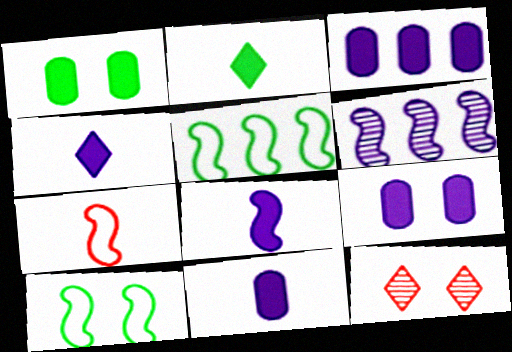[[3, 9, 11], 
[4, 8, 11], 
[5, 11, 12], 
[9, 10, 12]]